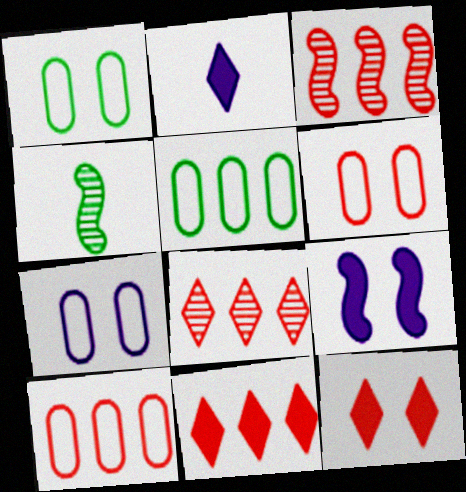[[1, 2, 3], 
[1, 6, 7], 
[3, 10, 11], 
[4, 7, 11]]